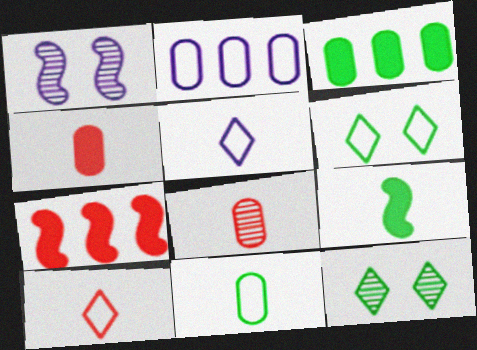[[1, 3, 10], 
[5, 8, 9]]